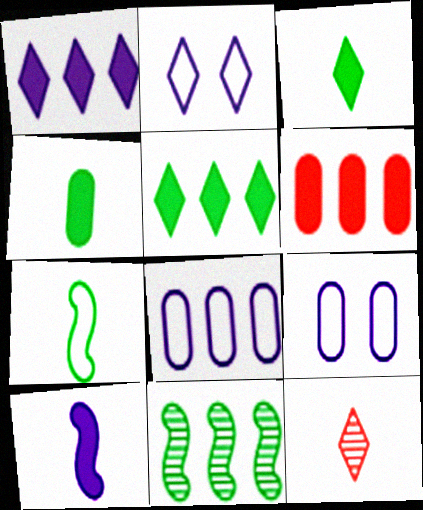[[2, 5, 12]]